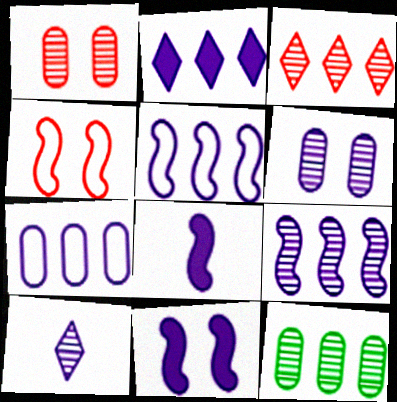[[2, 7, 9], 
[3, 9, 12], 
[6, 9, 10], 
[7, 10, 11]]